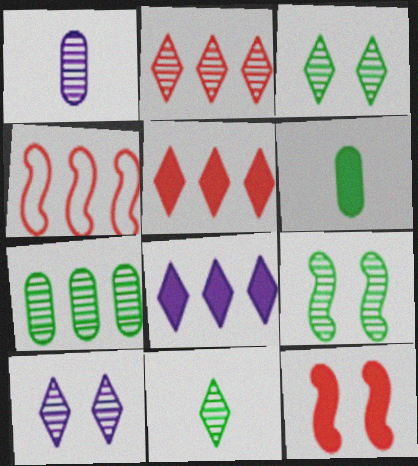[[1, 2, 9], 
[2, 10, 11], 
[4, 6, 10], 
[4, 7, 8], 
[6, 8, 12], 
[7, 9, 11]]